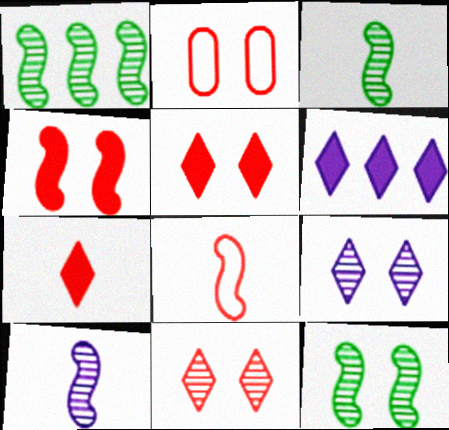[[1, 3, 12], 
[2, 3, 6], 
[2, 4, 11]]